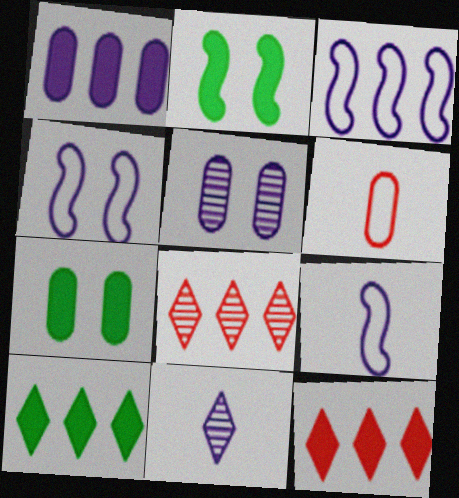[[1, 4, 11], 
[3, 4, 9], 
[7, 8, 9]]